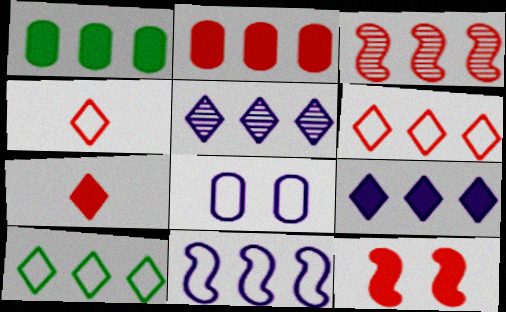[[2, 3, 6], 
[2, 7, 12]]